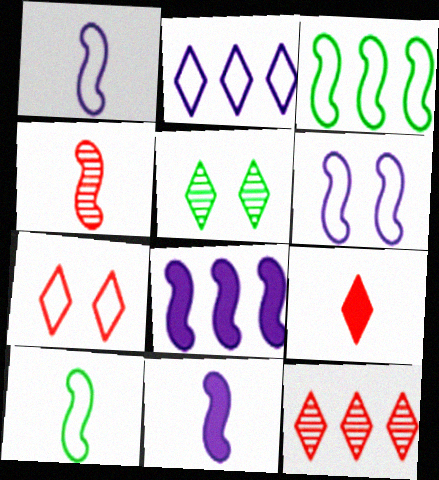[[2, 5, 9], 
[4, 10, 11], 
[7, 9, 12]]